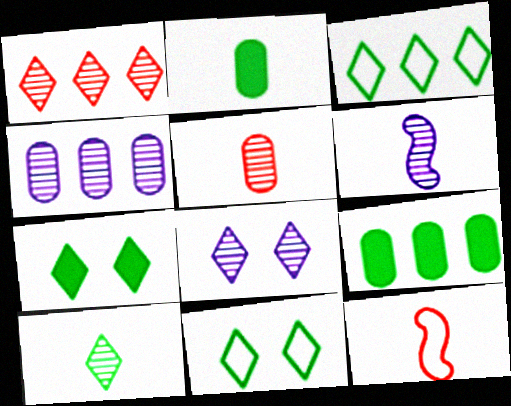[[1, 8, 10], 
[3, 7, 10], 
[4, 6, 8], 
[4, 7, 12], 
[5, 6, 10], 
[8, 9, 12]]